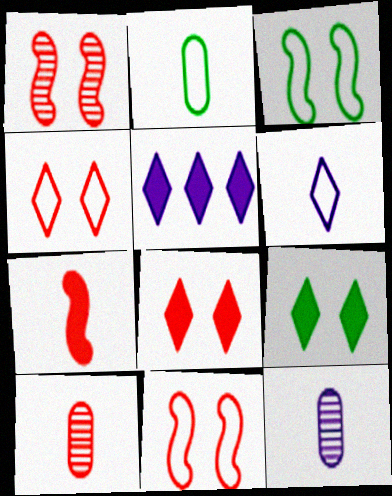[[1, 2, 5], 
[3, 5, 10]]